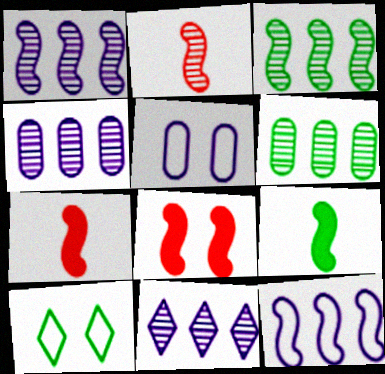[[1, 4, 11], 
[4, 7, 10], 
[6, 9, 10]]